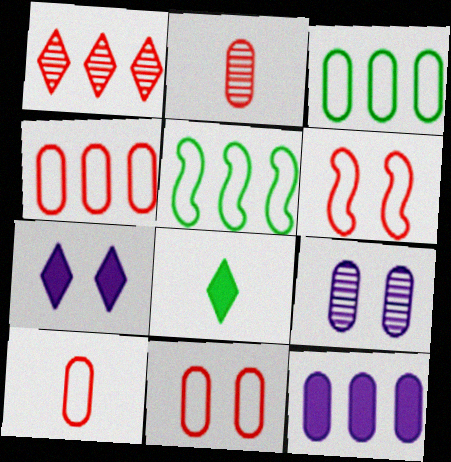[[1, 5, 12], 
[2, 5, 7], 
[4, 10, 11]]